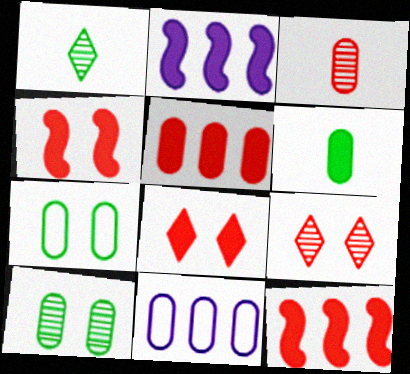[[1, 4, 11], 
[2, 6, 8]]